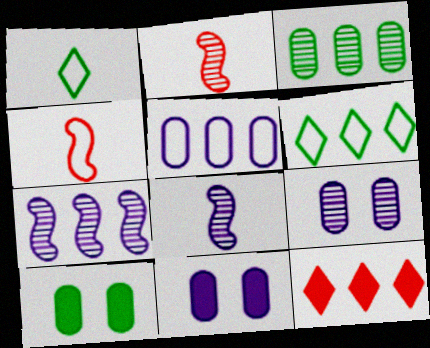[[2, 6, 11]]